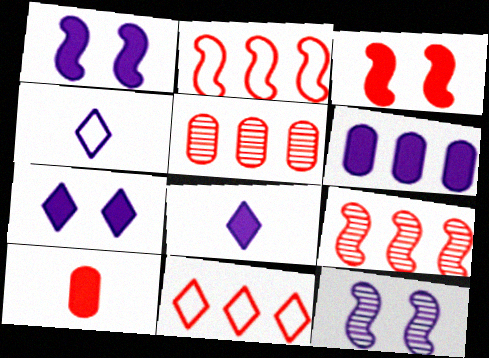[[1, 6, 8], 
[4, 6, 12]]